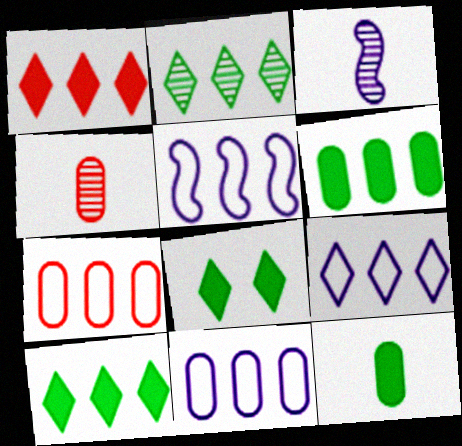[[1, 2, 9], 
[3, 7, 8], 
[4, 5, 8], 
[5, 9, 11]]